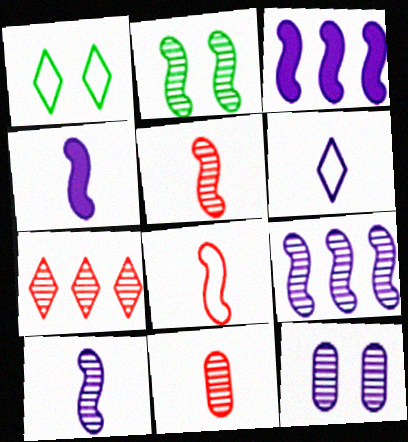[[1, 3, 11], 
[2, 3, 8], 
[2, 5, 9], 
[3, 6, 12]]